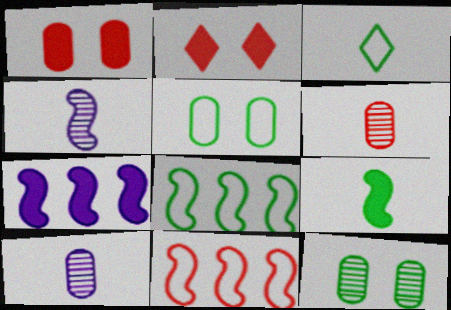[[2, 6, 11], 
[2, 8, 10], 
[3, 5, 8]]